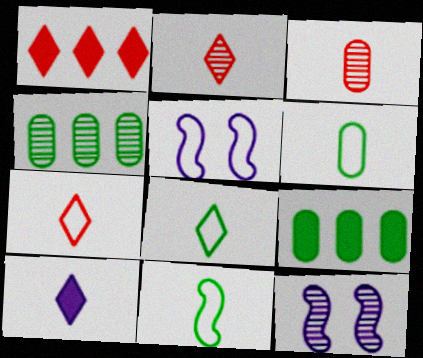[[1, 6, 12], 
[2, 4, 12], 
[2, 5, 9], 
[2, 8, 10], 
[3, 10, 11], 
[6, 8, 11], 
[7, 9, 12]]